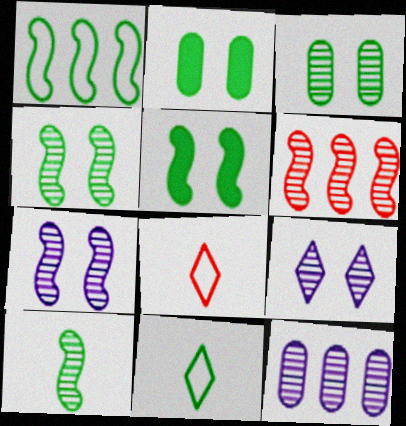[[1, 5, 10], 
[5, 8, 12], 
[6, 7, 10]]